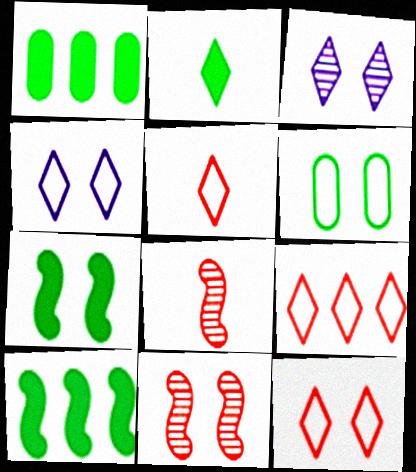[[1, 2, 7], 
[1, 4, 8], 
[2, 3, 9], 
[5, 9, 12]]